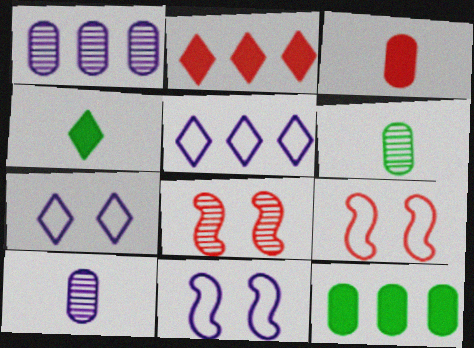[[1, 4, 9], 
[2, 6, 11]]